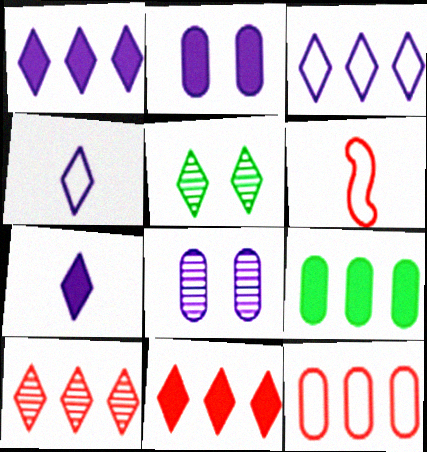[[4, 5, 11]]